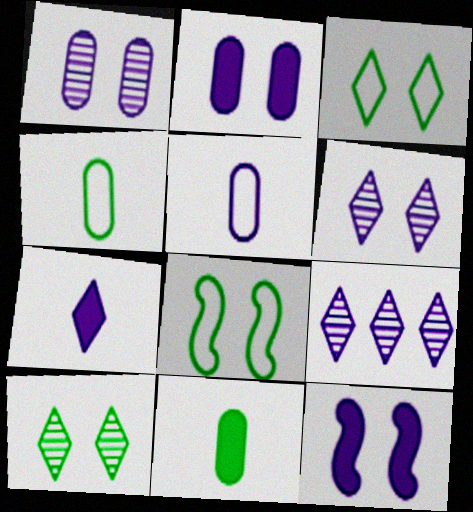[[5, 9, 12]]